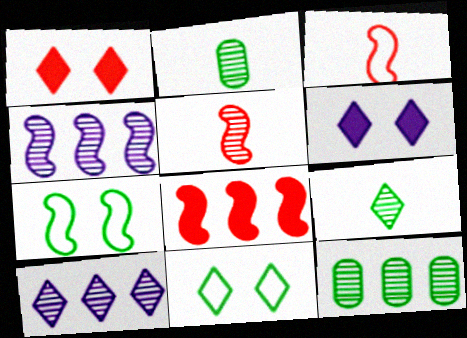[[3, 6, 12]]